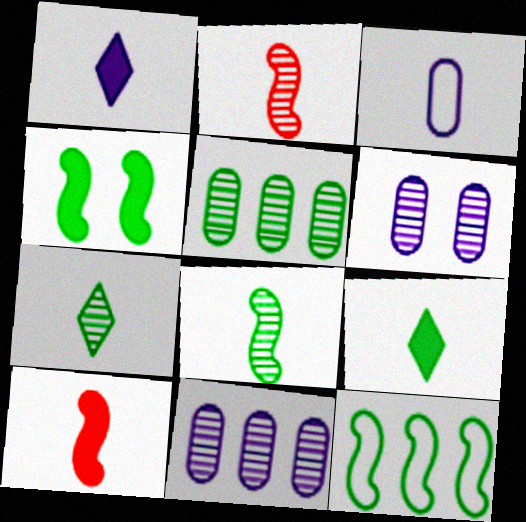[[2, 3, 9], 
[3, 7, 10], 
[4, 8, 12]]